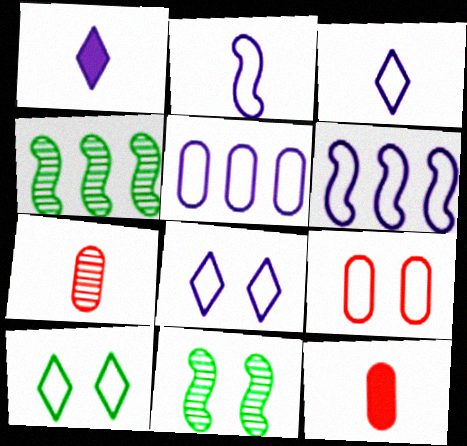[[1, 4, 9], 
[2, 5, 8], 
[4, 8, 12]]